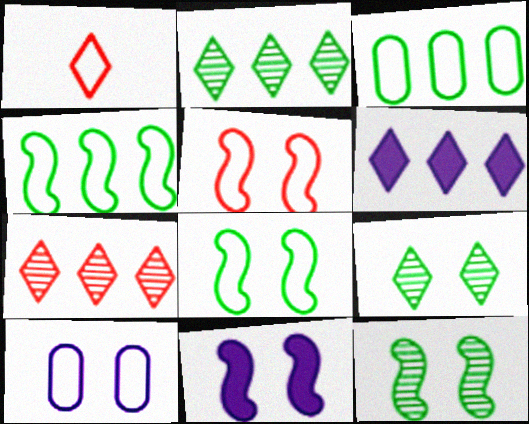[[1, 4, 10], 
[1, 6, 9], 
[5, 11, 12]]